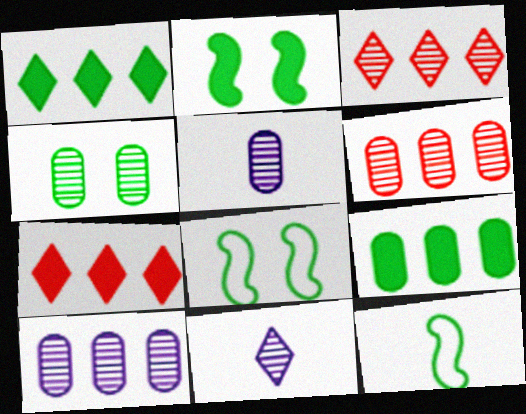[[1, 4, 12], 
[4, 5, 6], 
[5, 7, 8]]